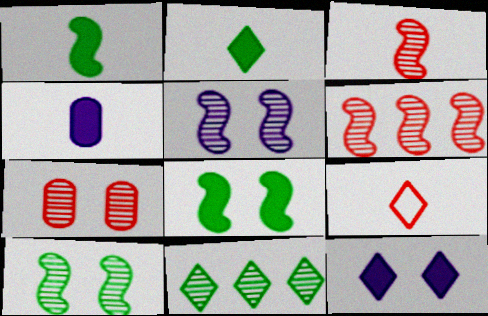[[9, 11, 12]]